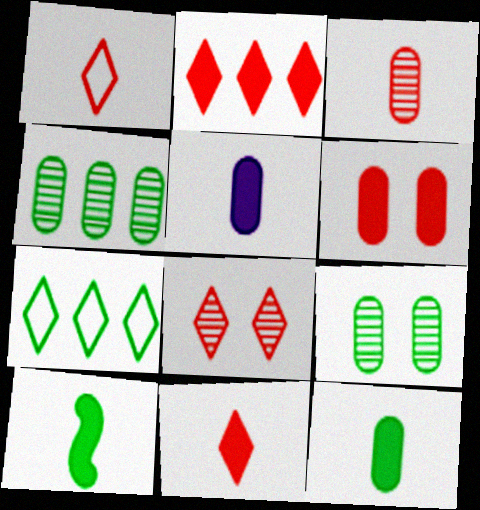[[1, 2, 8], 
[5, 10, 11], 
[7, 9, 10]]